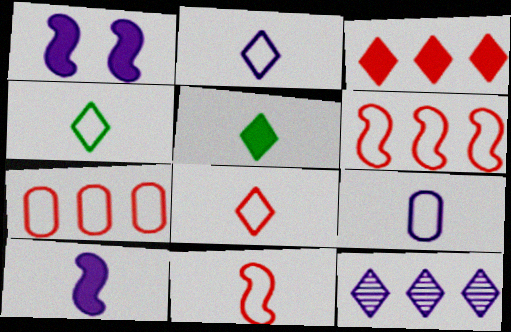[[1, 9, 12], 
[2, 4, 8], 
[4, 9, 11]]